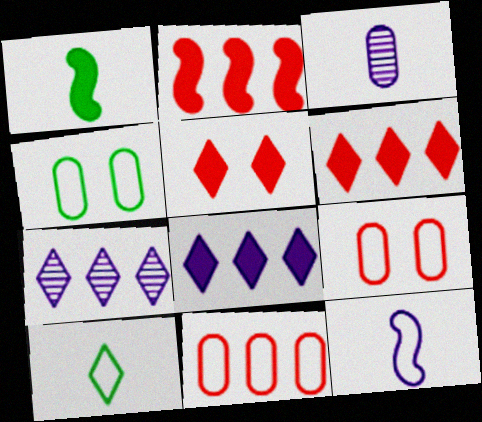[[1, 7, 9], 
[5, 7, 10]]